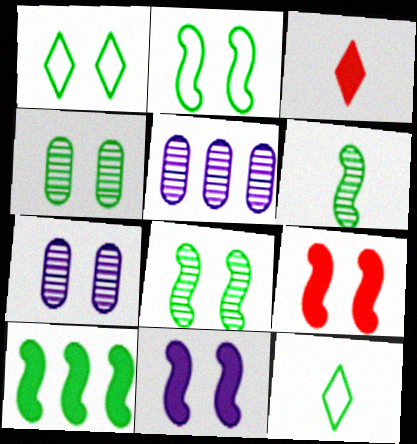[[1, 7, 9], 
[2, 3, 5], 
[2, 6, 10], 
[4, 10, 12], 
[5, 9, 12]]